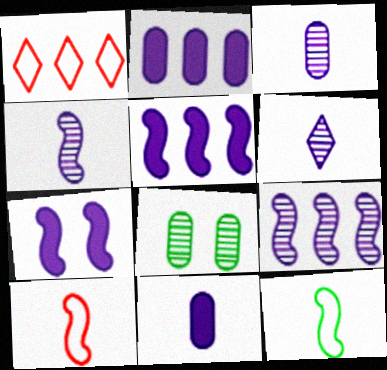[[3, 4, 6]]